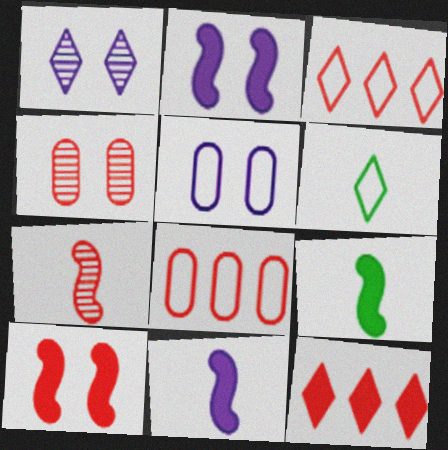[[1, 2, 5], 
[1, 6, 12], 
[1, 8, 9]]